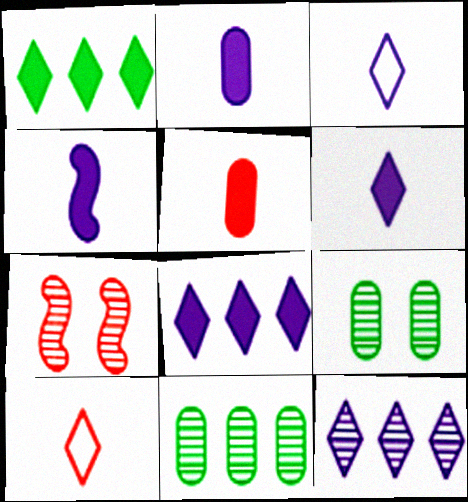[[2, 4, 6]]